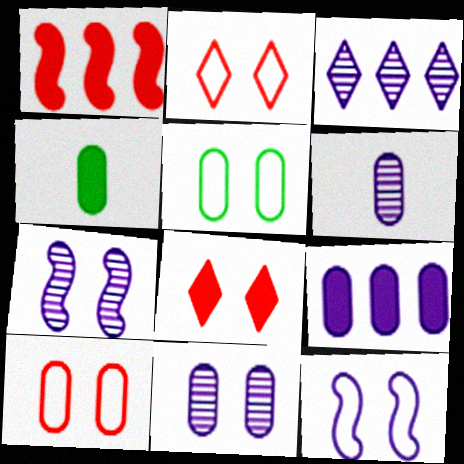[[2, 5, 12], 
[3, 6, 7], 
[5, 7, 8]]